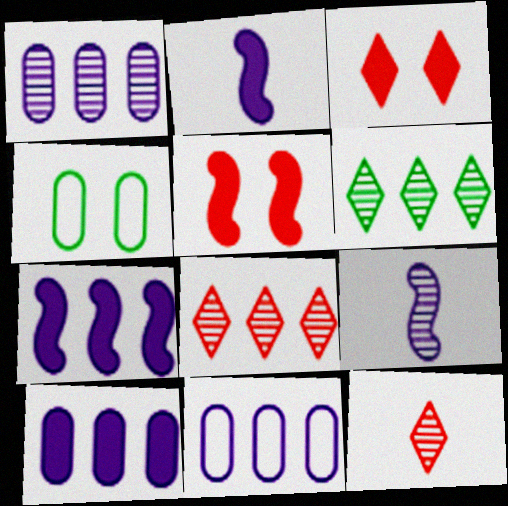[[1, 10, 11], 
[2, 4, 8], 
[4, 7, 12]]